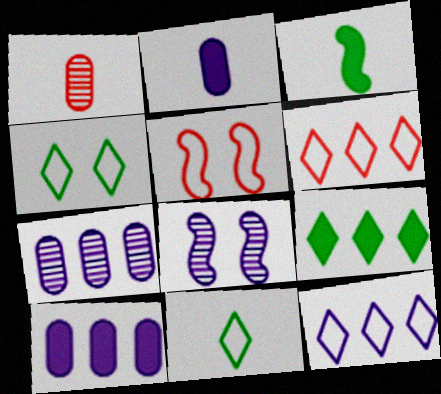[[2, 8, 12]]